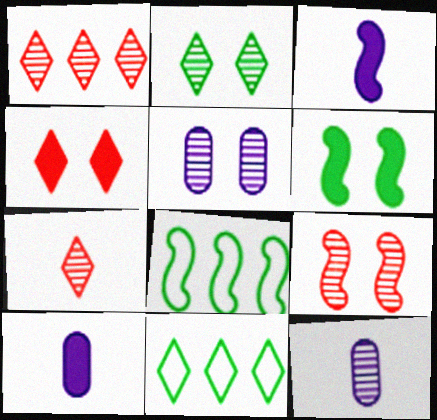[[2, 5, 9], 
[3, 8, 9], 
[4, 8, 12], 
[9, 10, 11]]